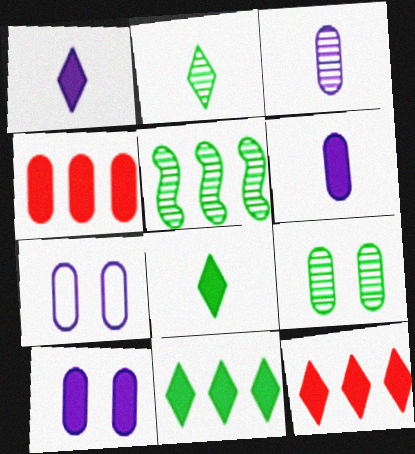[[2, 5, 9]]